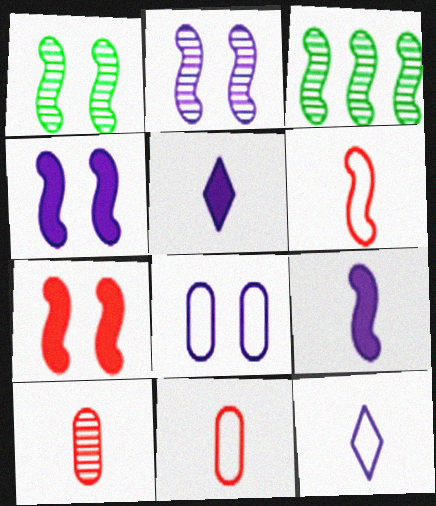[[3, 4, 6]]